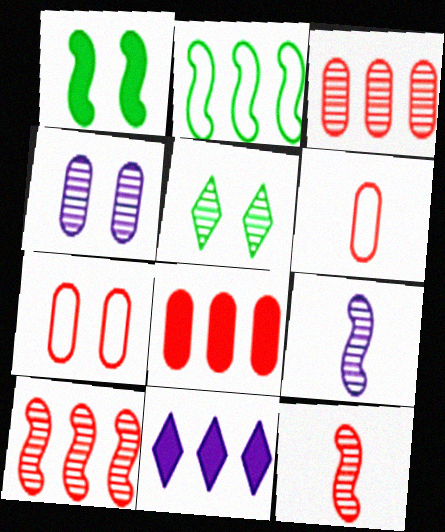[[2, 3, 11], 
[3, 5, 9]]